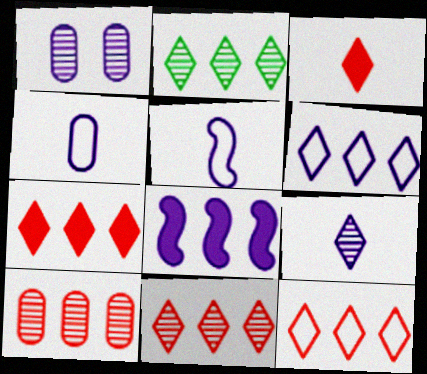[[2, 6, 7], 
[7, 11, 12]]